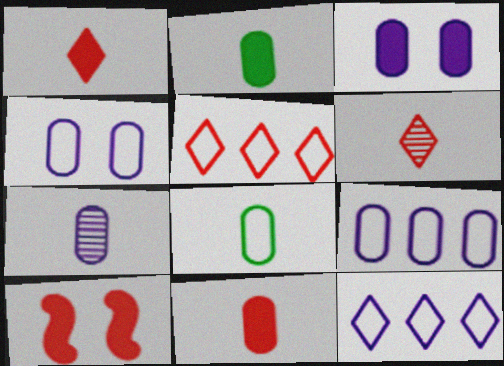[[3, 7, 9], 
[7, 8, 11]]